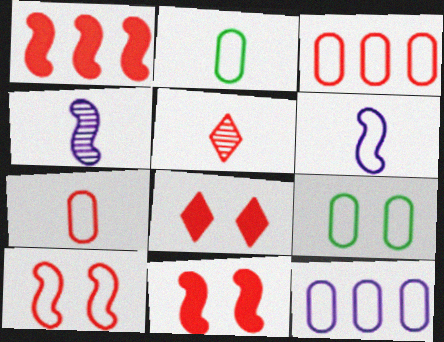[[3, 5, 11], 
[7, 9, 12]]